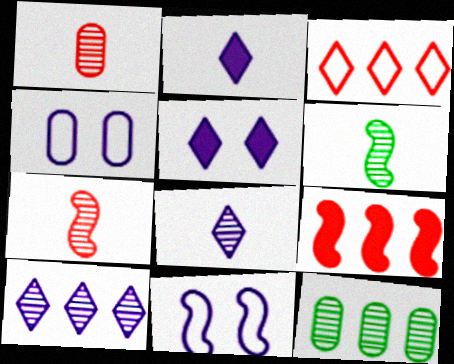[[1, 6, 8], 
[6, 9, 11]]